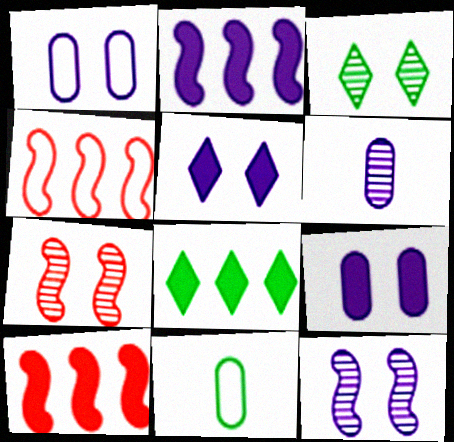[[1, 5, 12]]